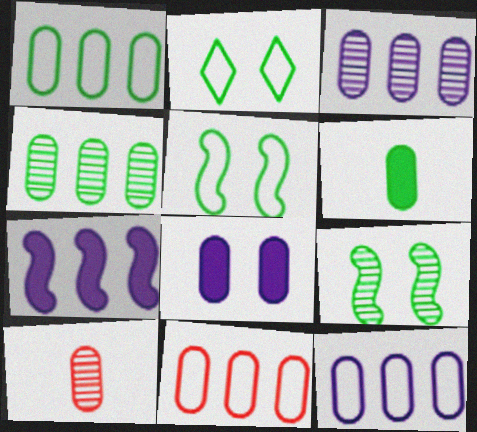[[1, 8, 10], 
[1, 11, 12], 
[2, 7, 10]]